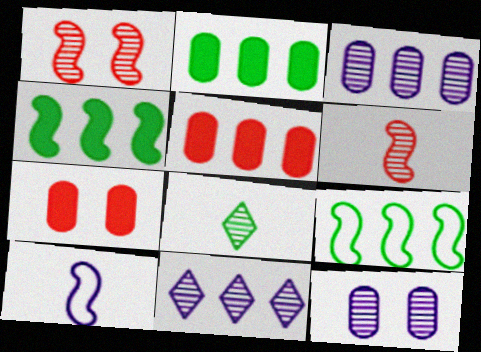[[1, 3, 8], 
[1, 4, 10], 
[5, 9, 11]]